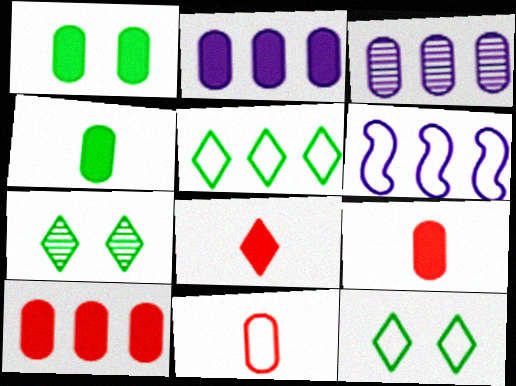[[1, 2, 9], 
[1, 3, 11], 
[6, 7, 9], 
[6, 11, 12]]